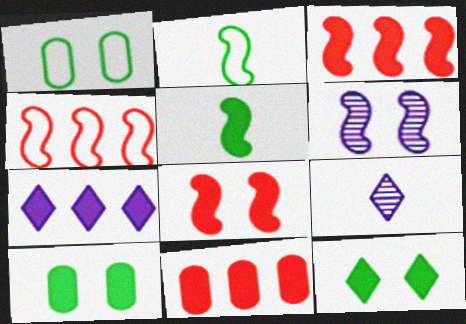[[1, 3, 9], 
[2, 3, 6], 
[4, 5, 6], 
[4, 9, 10]]